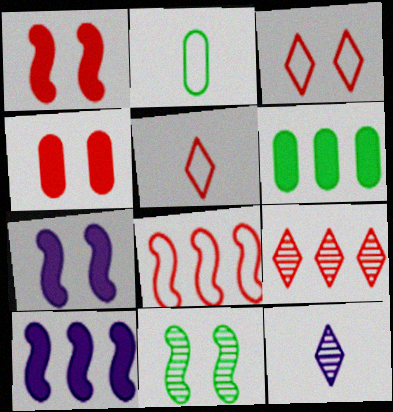[[2, 7, 9]]